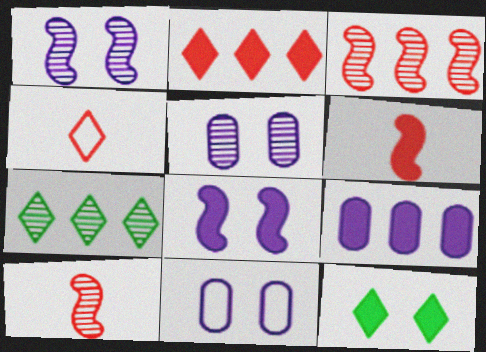[[5, 7, 10], 
[6, 7, 11], 
[6, 9, 12]]